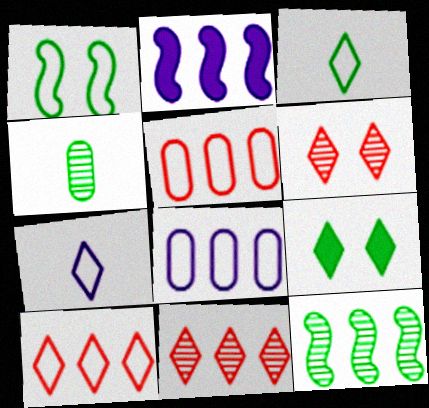[[1, 5, 7], 
[7, 9, 11]]